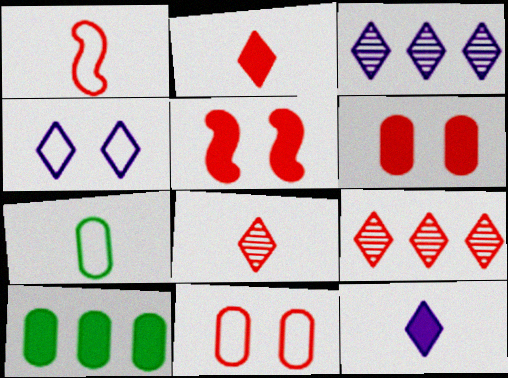[[1, 6, 9], 
[3, 4, 12], 
[3, 5, 7], 
[5, 10, 12]]